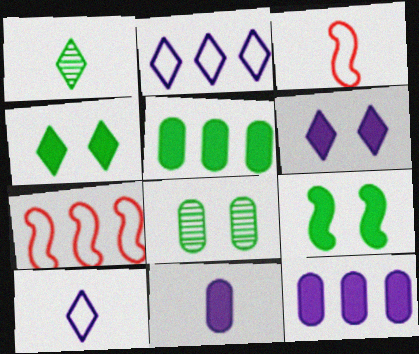[[1, 3, 11]]